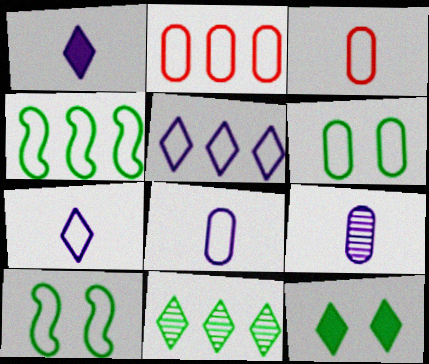[[2, 4, 5], 
[2, 6, 8], 
[2, 7, 10], 
[3, 5, 10]]